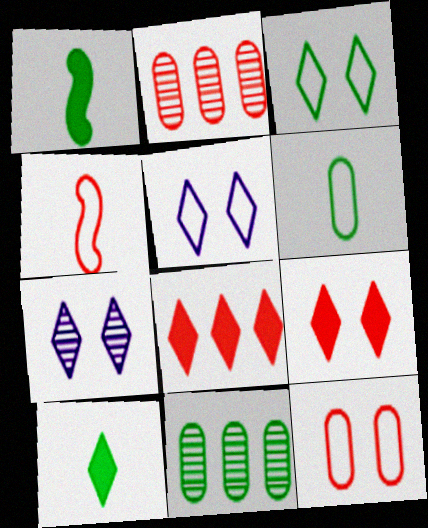[[1, 2, 5], 
[1, 3, 11], 
[2, 4, 9], 
[3, 7, 9]]